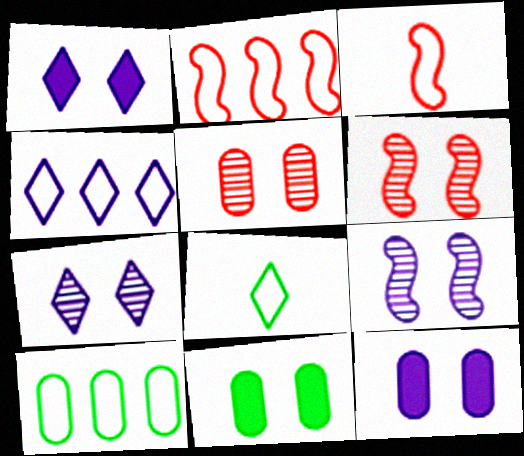[[2, 4, 10]]